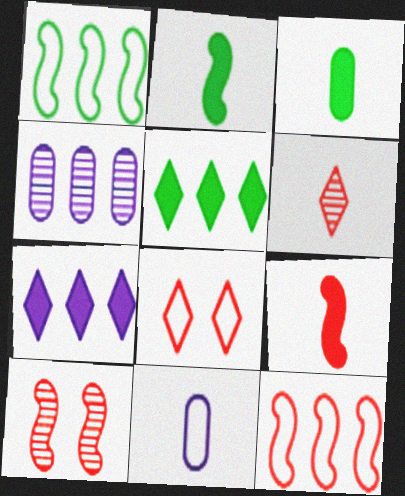[[1, 8, 11], 
[2, 4, 8], 
[2, 6, 11], 
[4, 5, 12], 
[5, 10, 11], 
[9, 10, 12]]